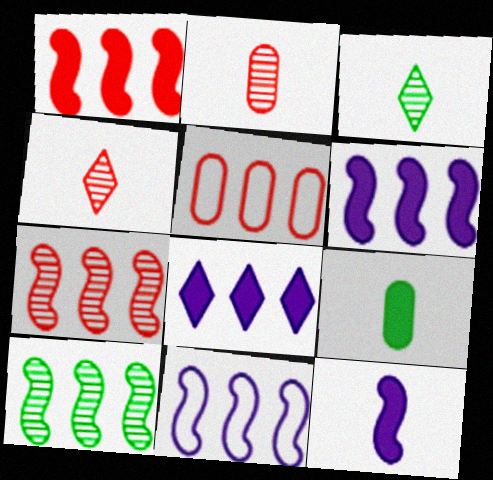[[1, 10, 11], 
[5, 8, 10]]